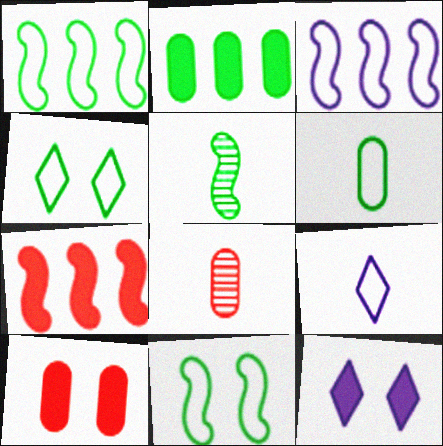[[1, 4, 6], 
[1, 8, 12], 
[2, 4, 5]]